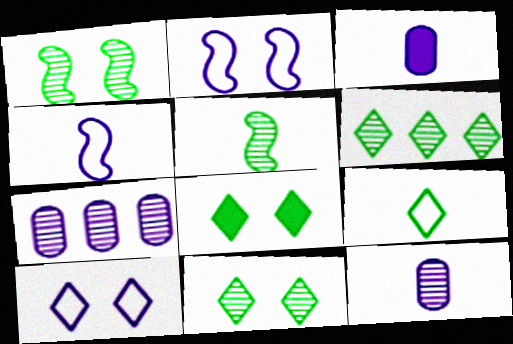[[6, 8, 9]]